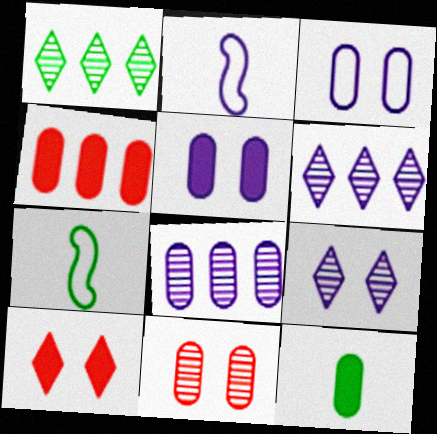[[2, 5, 6], 
[4, 5, 12], 
[4, 7, 9], 
[7, 8, 10]]